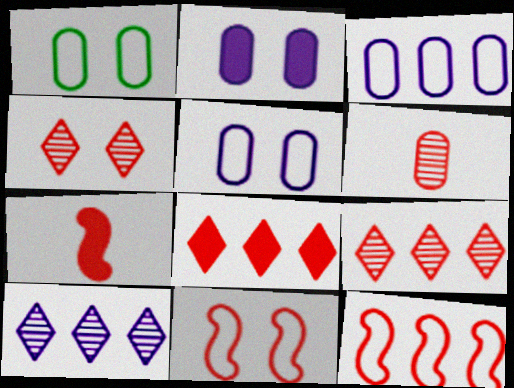[[1, 7, 10], 
[6, 8, 11]]